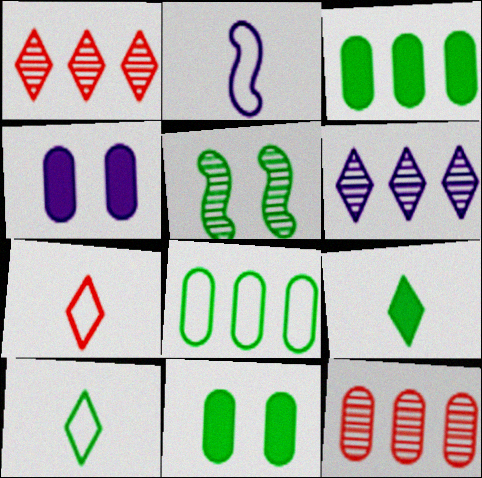[[1, 2, 11], 
[2, 4, 6], 
[3, 5, 10], 
[5, 8, 9]]